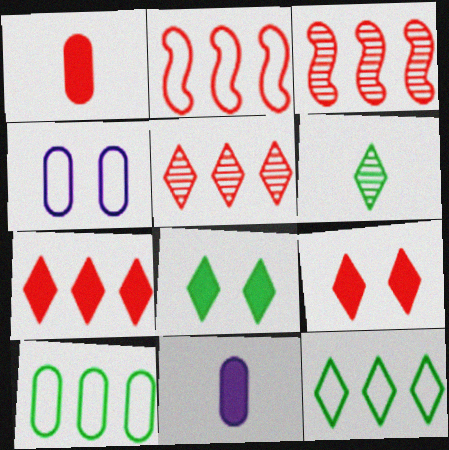[[6, 8, 12]]